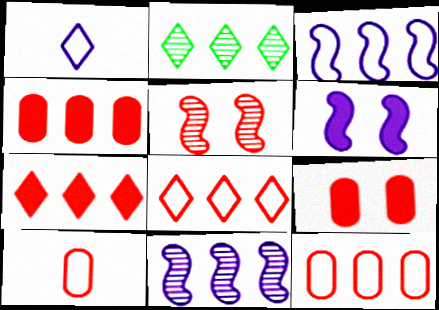[[2, 3, 4], 
[2, 6, 10], 
[5, 7, 10]]